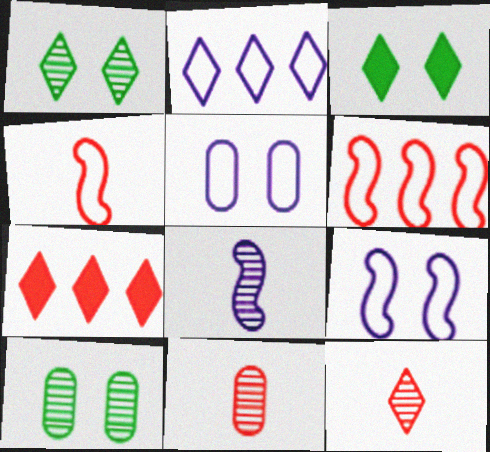[[2, 3, 12]]